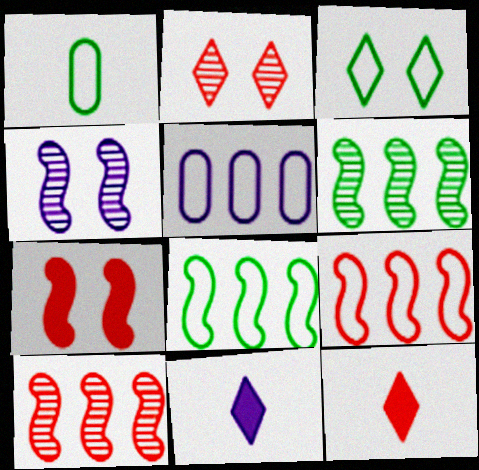[[1, 3, 8], 
[4, 5, 11]]